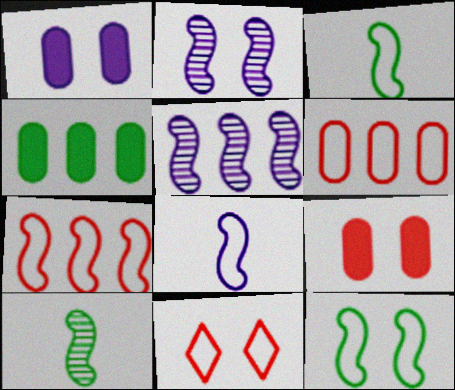[[7, 8, 12]]